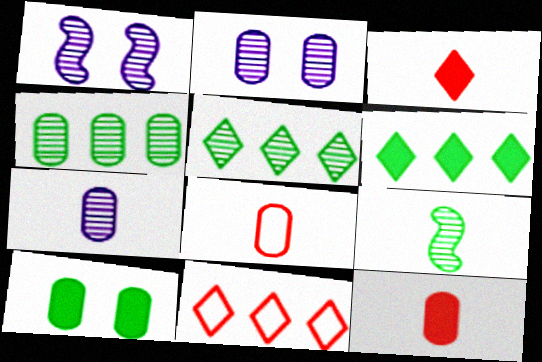[[1, 6, 8]]